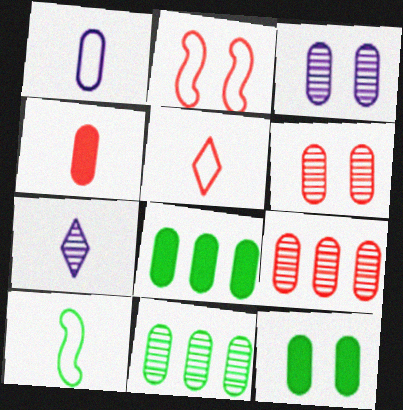[[1, 5, 10], 
[1, 6, 8], 
[1, 9, 12], 
[2, 7, 8], 
[4, 7, 10]]